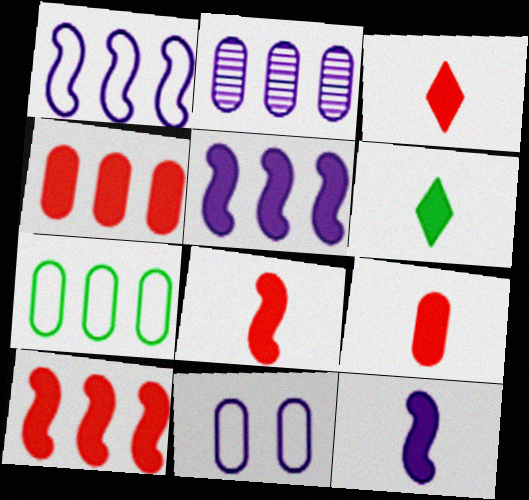[[2, 4, 7], 
[3, 8, 9], 
[6, 9, 12]]